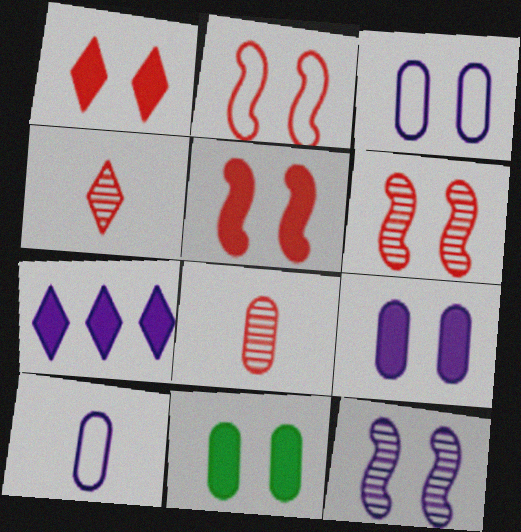[[2, 5, 6], 
[7, 10, 12]]